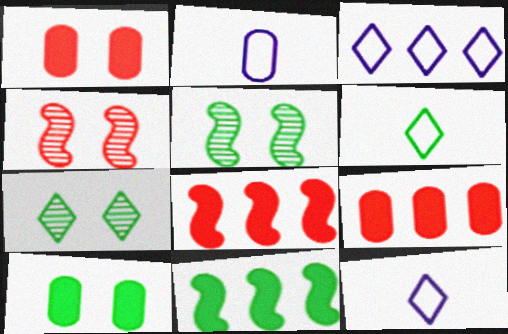[[2, 7, 8], 
[5, 9, 12]]